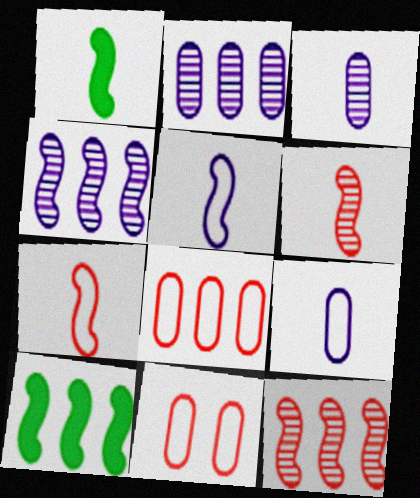[[1, 5, 6]]